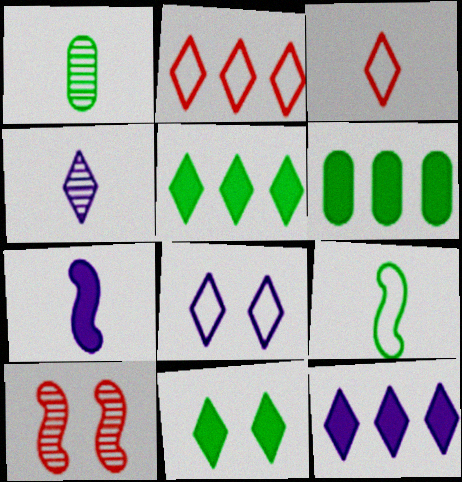[[1, 3, 7], 
[2, 4, 11], 
[4, 8, 12]]